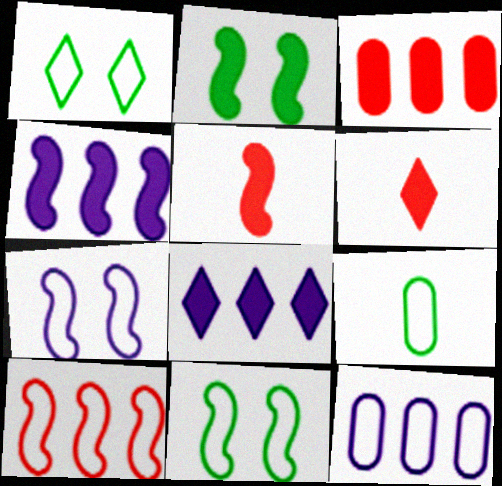[[2, 4, 5]]